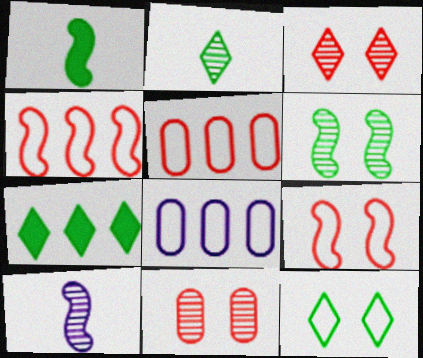[[1, 3, 8], 
[2, 7, 12]]